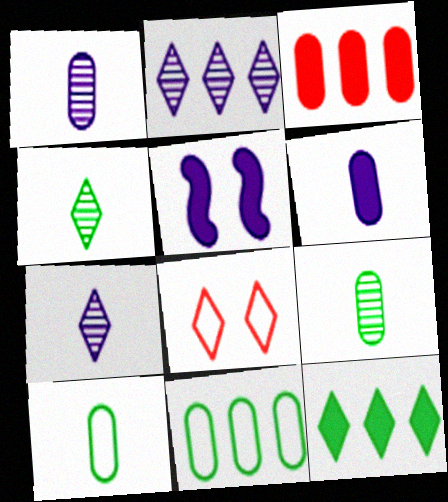[[7, 8, 12]]